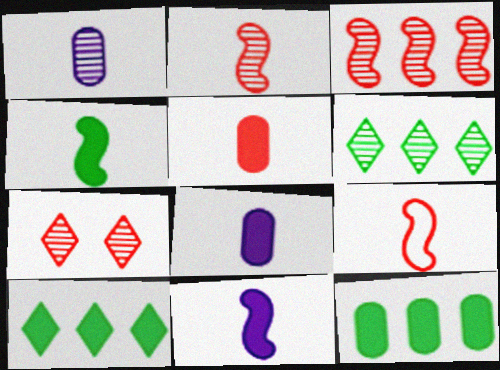[]